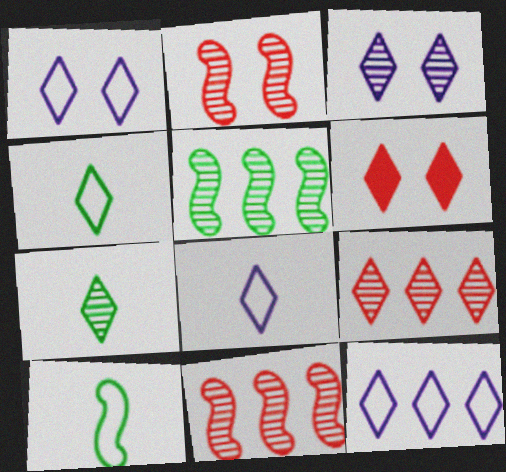[[1, 8, 12], 
[3, 7, 9], 
[6, 7, 12]]